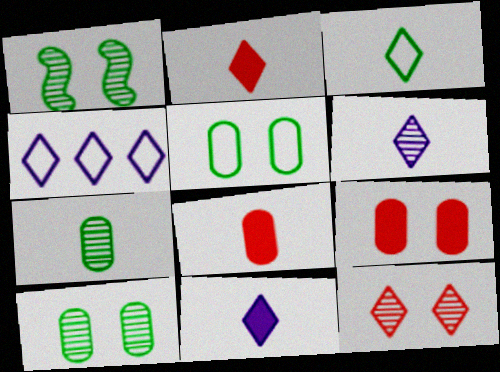[[1, 4, 8], 
[2, 3, 6]]